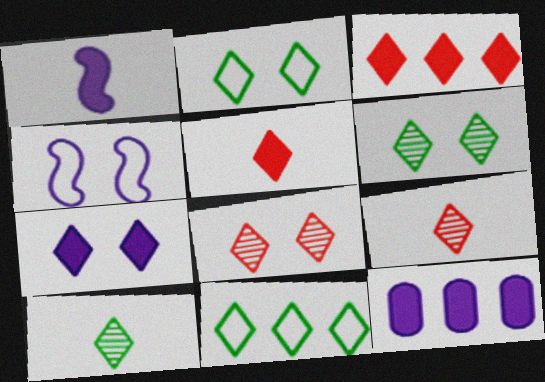[[1, 7, 12], 
[2, 7, 8], 
[7, 9, 11]]